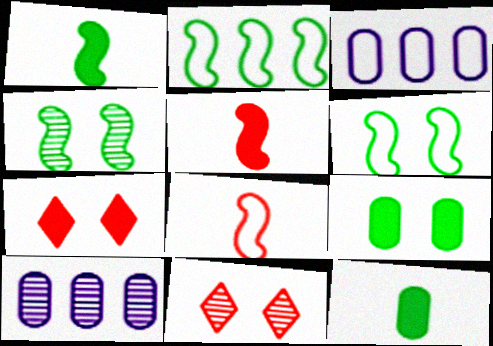[[1, 2, 4], 
[1, 3, 11]]